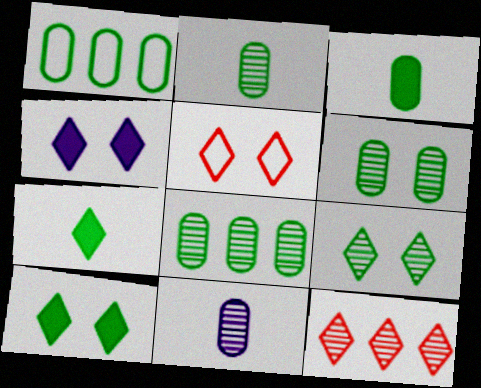[[1, 3, 6], 
[2, 6, 8], 
[4, 5, 9]]